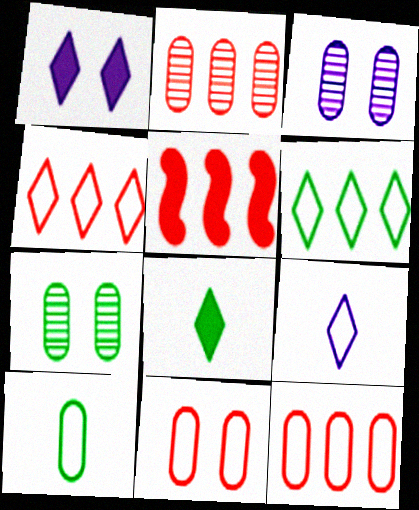[[2, 4, 5], 
[5, 7, 9]]